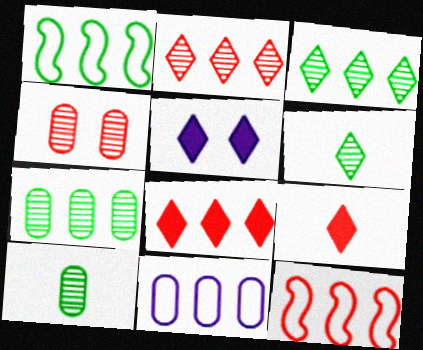[[4, 9, 12], 
[5, 10, 12]]